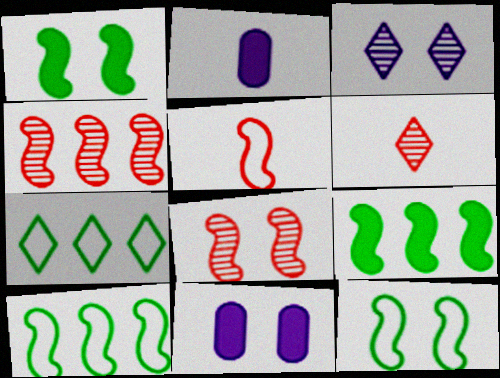[[2, 7, 8], 
[6, 10, 11]]